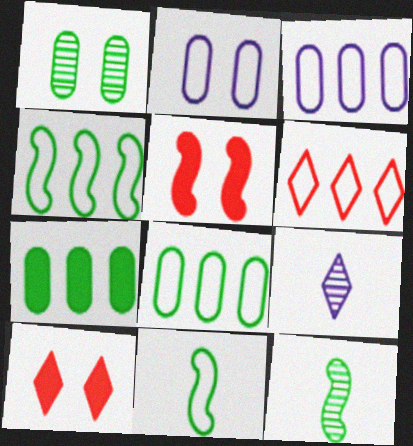[[2, 6, 11], 
[3, 4, 6], 
[3, 10, 12], 
[5, 8, 9]]